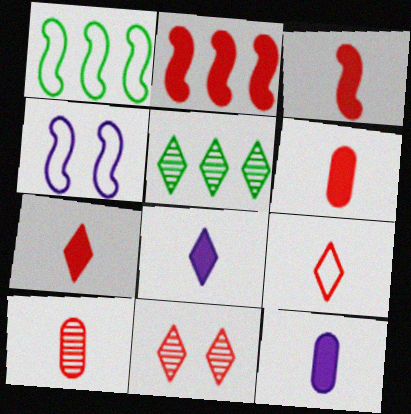[[1, 11, 12], 
[3, 6, 7], 
[3, 9, 10], 
[4, 5, 6]]